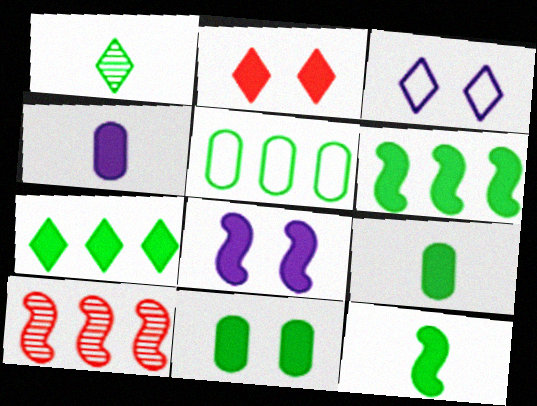[[2, 4, 6], 
[2, 8, 11], 
[3, 9, 10], 
[7, 11, 12]]